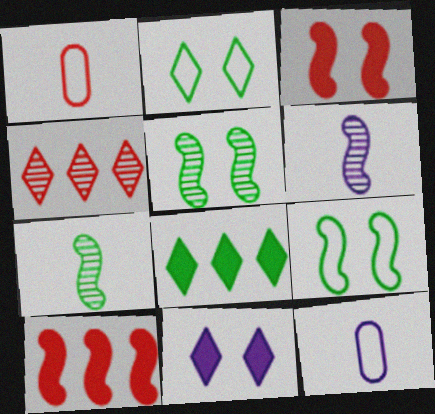[[1, 3, 4], 
[6, 9, 10]]